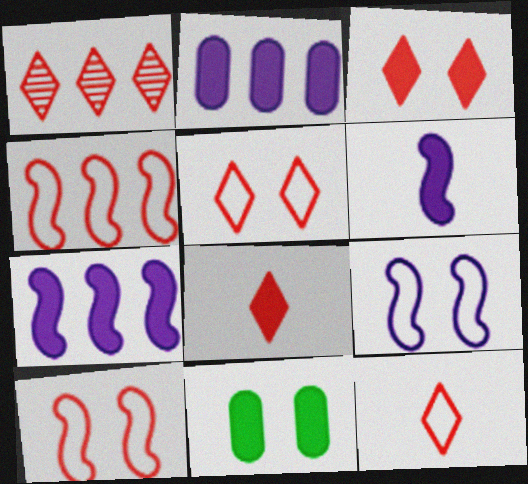[[1, 3, 12], 
[1, 5, 8], 
[7, 8, 11]]